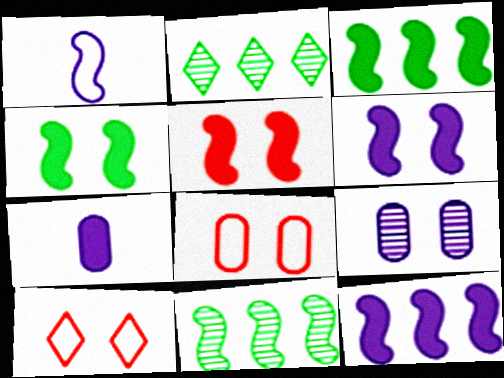[[1, 5, 11], 
[4, 5, 6], 
[4, 9, 10], 
[7, 10, 11]]